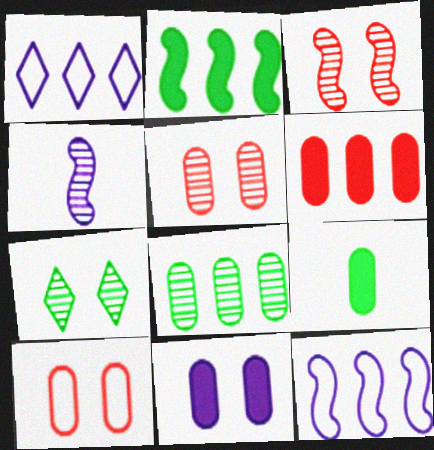[[1, 3, 9], 
[1, 4, 11], 
[6, 9, 11]]